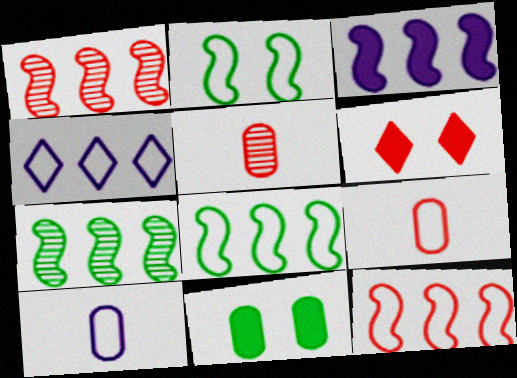[[1, 3, 8], 
[1, 6, 9], 
[2, 4, 9], 
[3, 7, 12], 
[5, 6, 12], 
[6, 7, 10]]